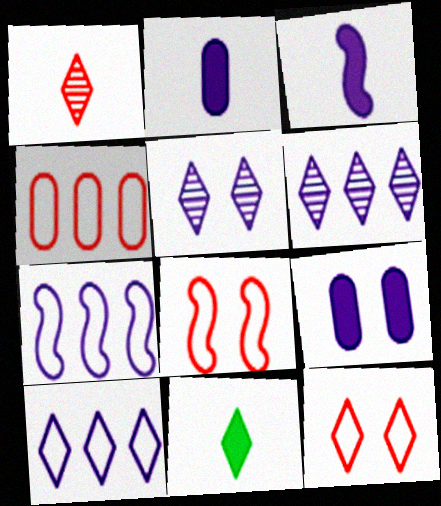[[2, 5, 7], 
[6, 11, 12]]